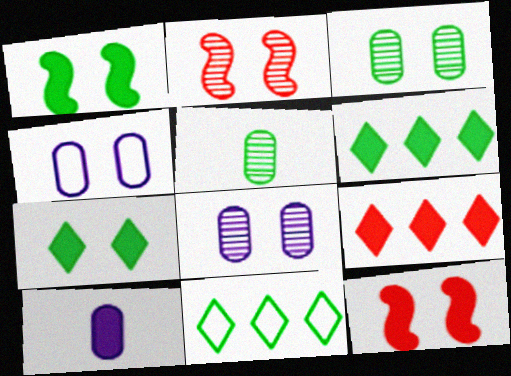[[1, 5, 11], 
[1, 9, 10], 
[2, 4, 7], 
[2, 10, 11], 
[6, 10, 12]]